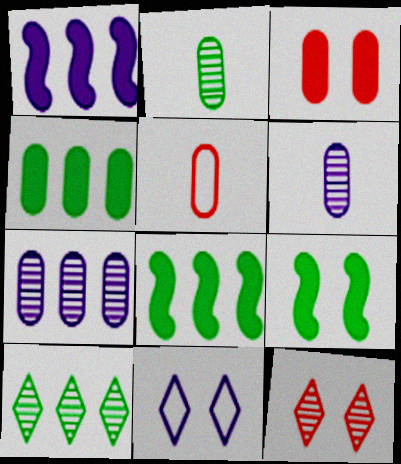[[1, 6, 11]]